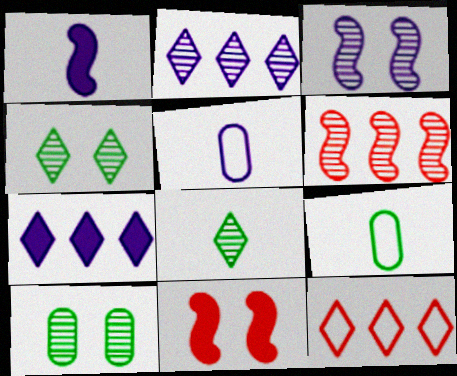[[1, 10, 12], 
[2, 9, 11], 
[3, 5, 7]]